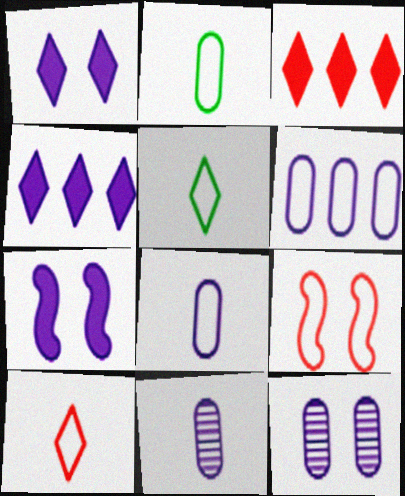[[5, 6, 9]]